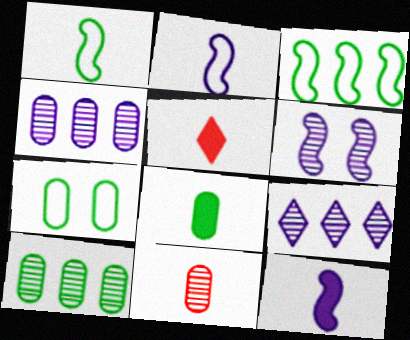[[5, 8, 12], 
[7, 8, 10]]